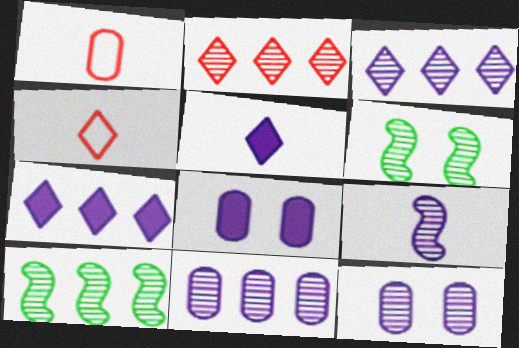[[1, 6, 7], 
[2, 10, 11], 
[3, 9, 12], 
[4, 8, 10]]